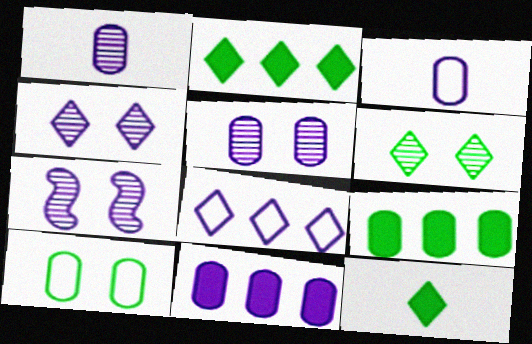[[3, 5, 11], 
[4, 5, 7]]